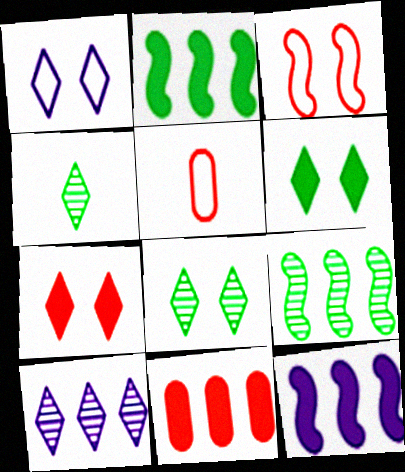[[1, 7, 8], 
[5, 8, 12]]